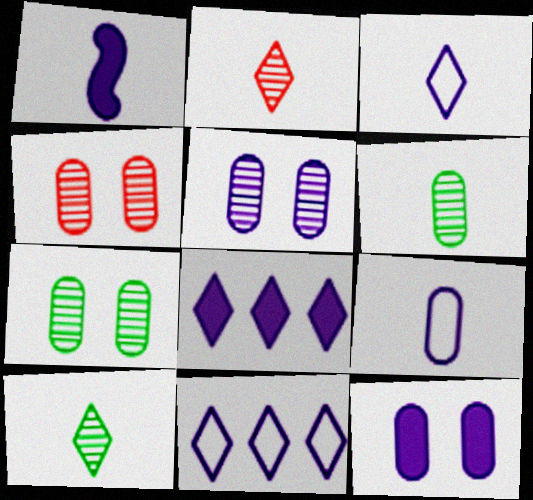[[1, 5, 11], 
[1, 8, 12], 
[4, 5, 7]]